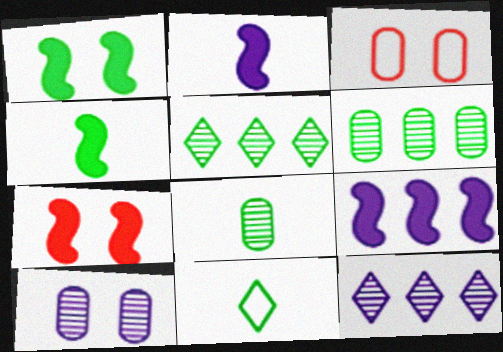[[1, 6, 11], 
[2, 3, 5], 
[3, 4, 12], 
[4, 7, 9], 
[4, 8, 11]]